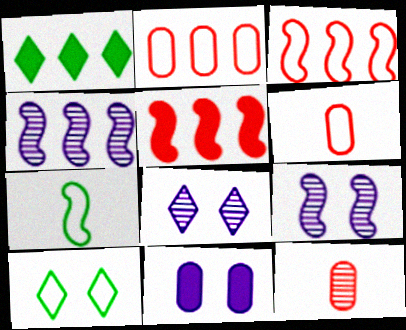[[1, 2, 4], 
[1, 6, 9], 
[5, 7, 9]]